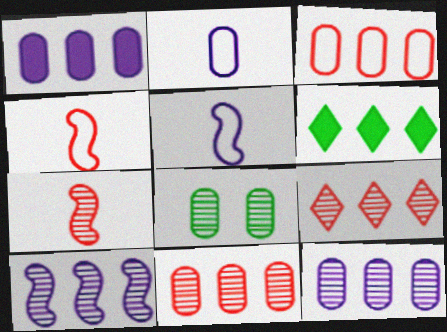[[3, 6, 10]]